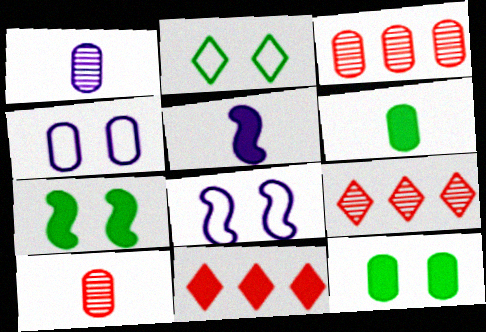[[2, 3, 5], 
[3, 4, 6], 
[5, 11, 12], 
[6, 8, 9]]